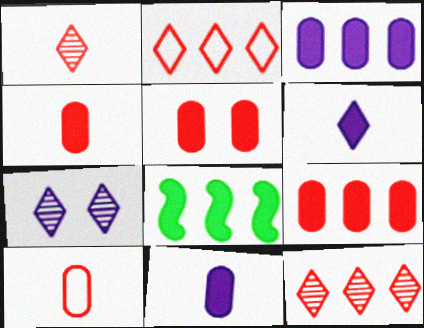[[4, 5, 9], 
[5, 6, 8], 
[7, 8, 10]]